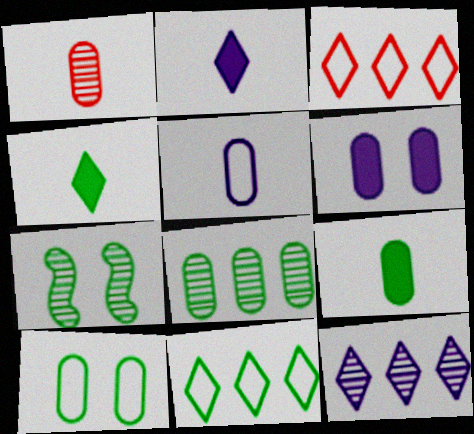[[1, 5, 9], 
[1, 7, 12], 
[7, 9, 11], 
[8, 9, 10]]